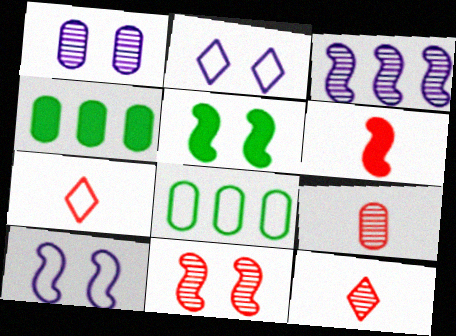[[4, 10, 12], 
[5, 10, 11], 
[6, 7, 9], 
[7, 8, 10]]